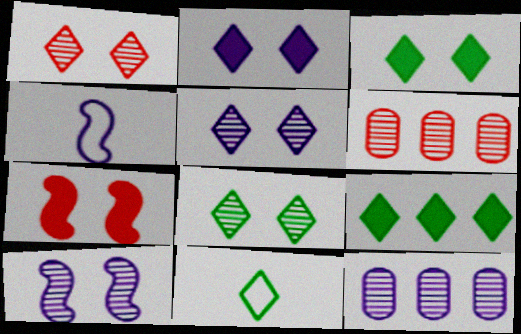[[1, 5, 8], 
[2, 4, 12], 
[3, 4, 6], 
[7, 11, 12], 
[8, 9, 11]]